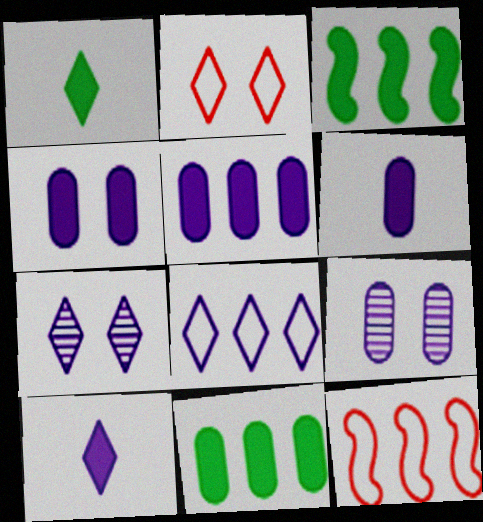[[1, 9, 12], 
[4, 5, 6], 
[7, 8, 10]]